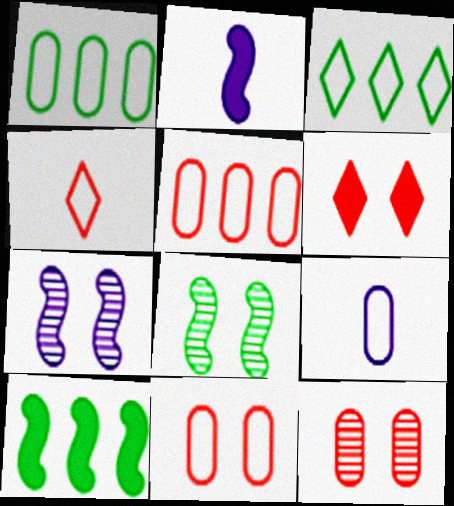[[1, 9, 11], 
[2, 3, 12]]